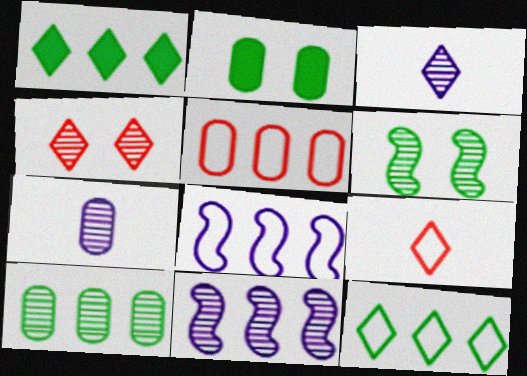[[1, 5, 11], 
[2, 5, 7], 
[2, 9, 11], 
[5, 8, 12]]